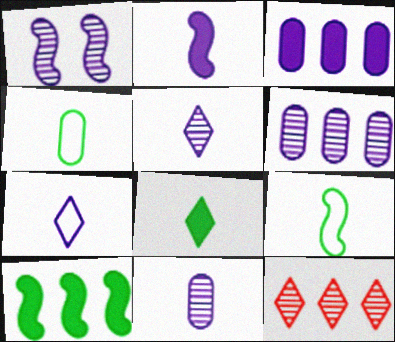[[1, 3, 7], 
[1, 5, 6], 
[2, 7, 11]]